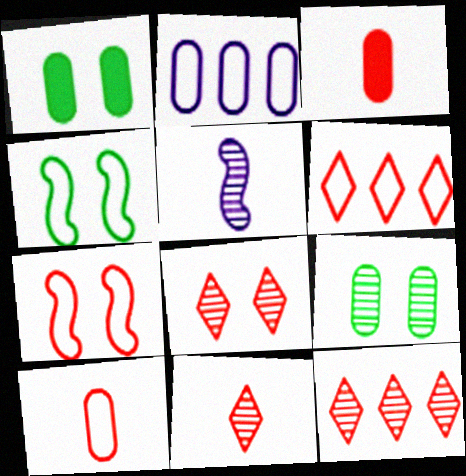[[1, 5, 6], 
[2, 3, 9], 
[3, 7, 12], 
[5, 9, 12], 
[6, 7, 10], 
[8, 11, 12]]